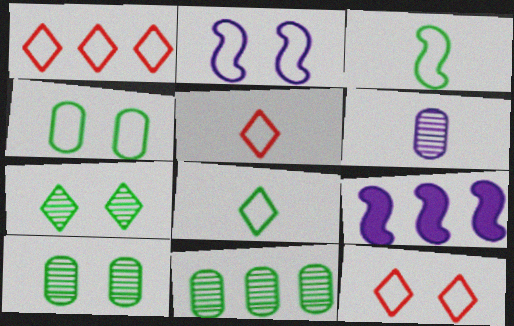[[1, 5, 12], 
[1, 9, 11], 
[2, 4, 12], 
[5, 9, 10]]